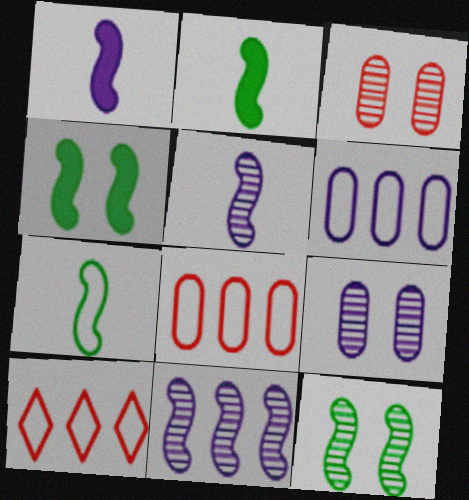[[2, 9, 10]]